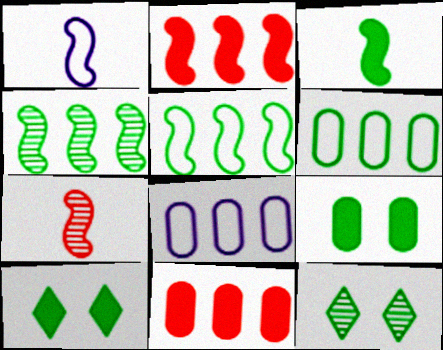[[1, 3, 7], 
[1, 11, 12], 
[3, 6, 12], 
[7, 8, 10]]